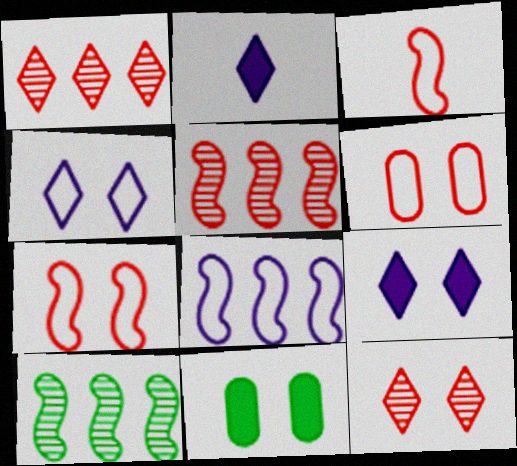[[2, 6, 10]]